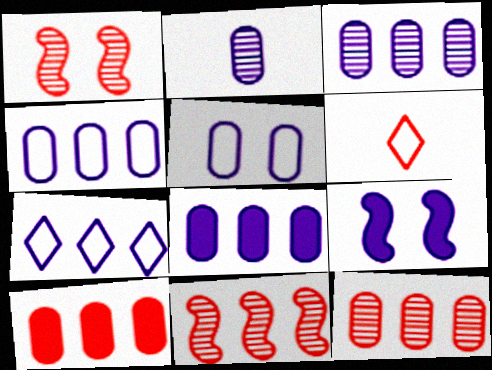[[1, 6, 10], 
[2, 5, 8], 
[2, 7, 9], 
[3, 4, 8]]